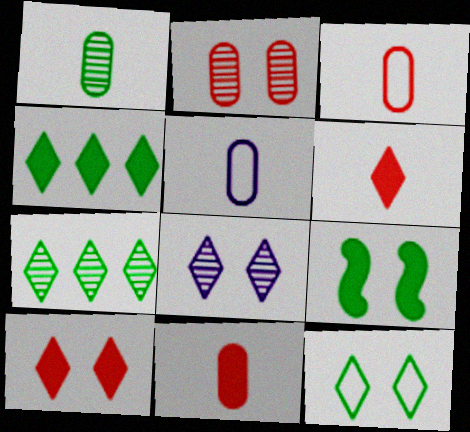[[1, 5, 11], 
[8, 10, 12]]